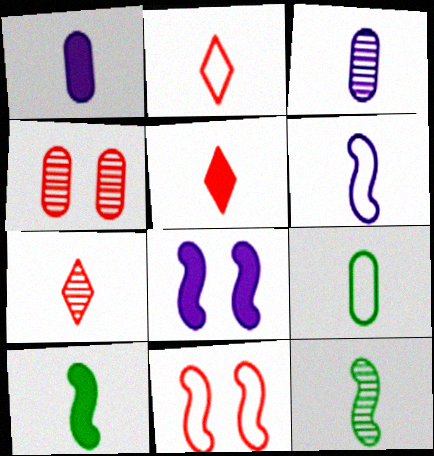[[1, 2, 12], 
[1, 5, 10], 
[2, 3, 10], 
[2, 5, 7], 
[2, 6, 9], 
[3, 7, 12]]